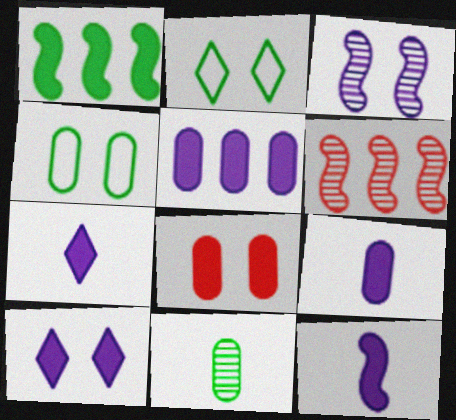[[1, 2, 11], 
[1, 7, 8], 
[2, 3, 8], 
[2, 6, 9], 
[4, 6, 7], 
[5, 10, 12], 
[7, 9, 12]]